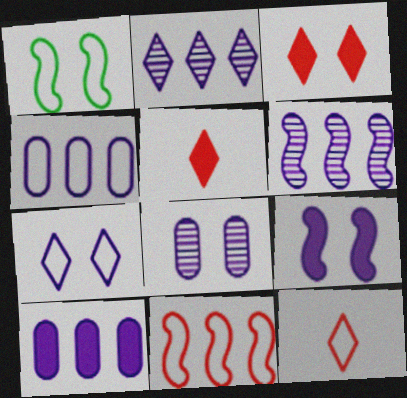[[1, 3, 8], 
[1, 4, 12], 
[7, 8, 9]]